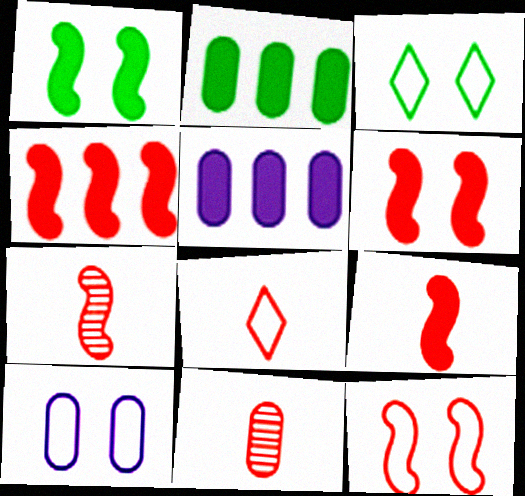[[2, 10, 11], 
[3, 5, 7], 
[3, 10, 12], 
[4, 6, 9], 
[4, 7, 12], 
[8, 9, 11]]